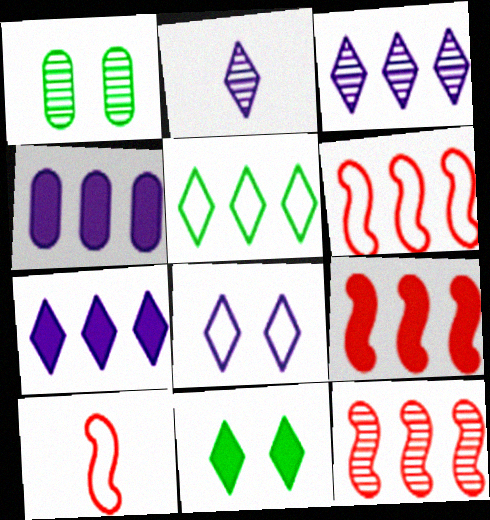[[1, 2, 12], 
[1, 7, 10], 
[2, 7, 8], 
[4, 5, 12], 
[6, 9, 12]]